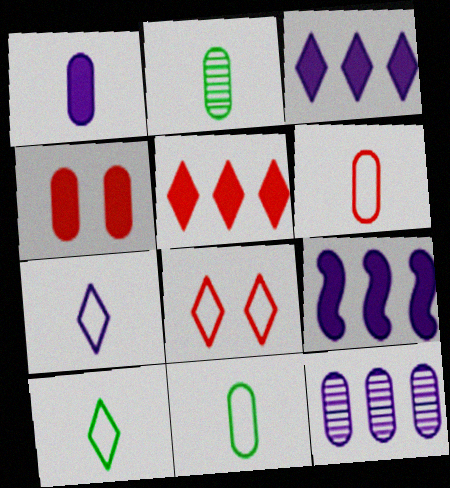[[1, 2, 6], 
[2, 8, 9], 
[4, 11, 12]]